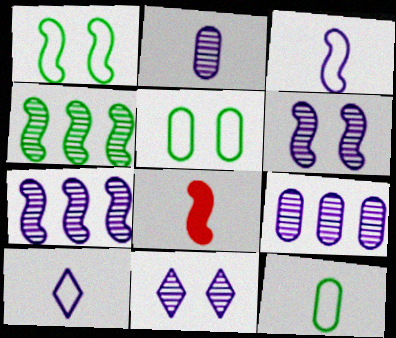[[1, 7, 8], 
[2, 7, 11]]